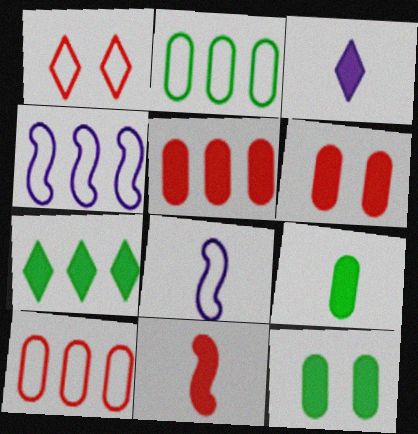[[1, 2, 8], 
[3, 9, 11]]